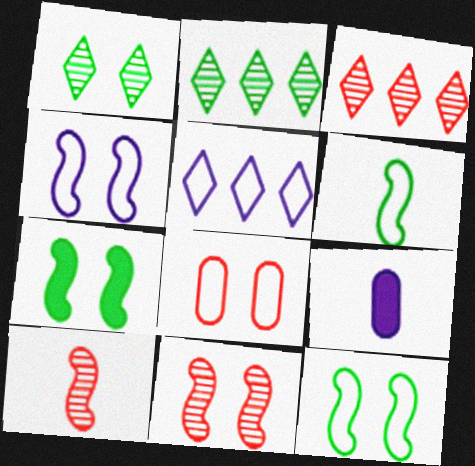[[3, 9, 12], 
[4, 7, 11], 
[5, 6, 8]]